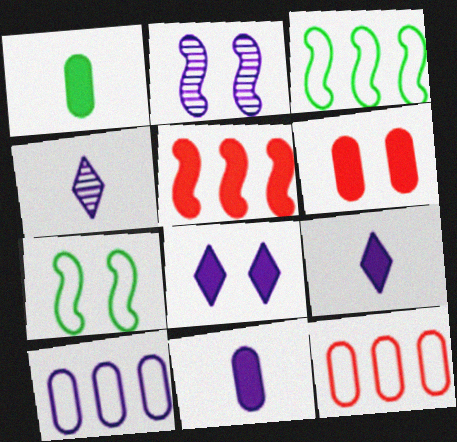[[1, 5, 8], 
[2, 9, 10], 
[3, 4, 6]]